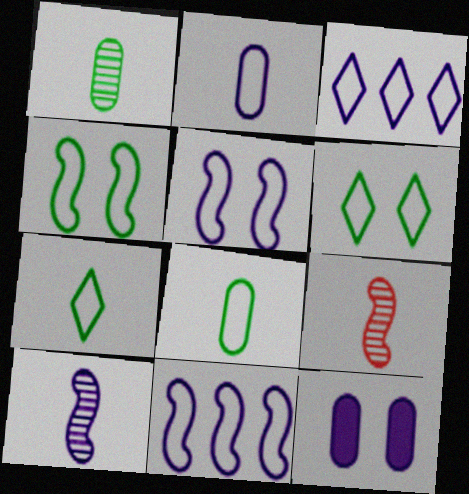[[2, 3, 5], 
[3, 10, 12]]